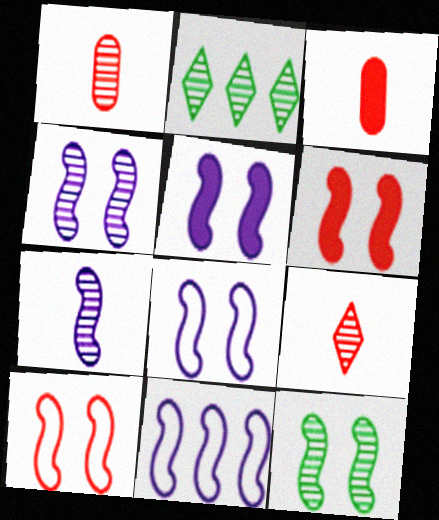[[1, 2, 4], 
[2, 3, 8], 
[4, 5, 8], 
[5, 7, 11], 
[5, 10, 12], 
[6, 8, 12]]